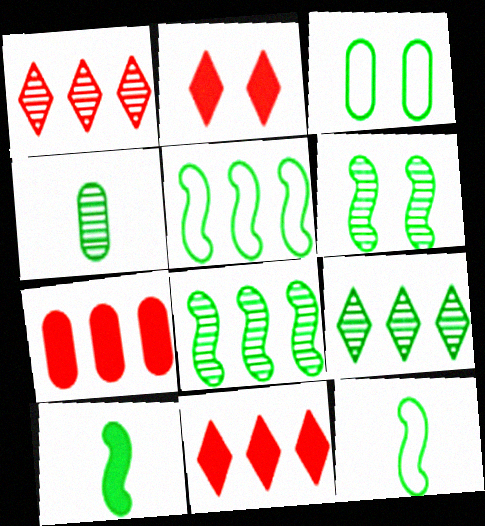[[3, 9, 10], 
[4, 6, 9], 
[5, 6, 10]]